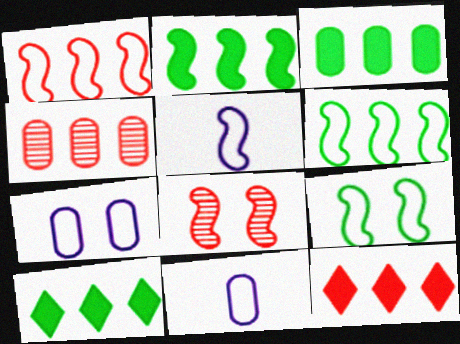[[1, 4, 12], 
[1, 5, 9], 
[2, 3, 10], 
[2, 5, 8], 
[8, 10, 11]]